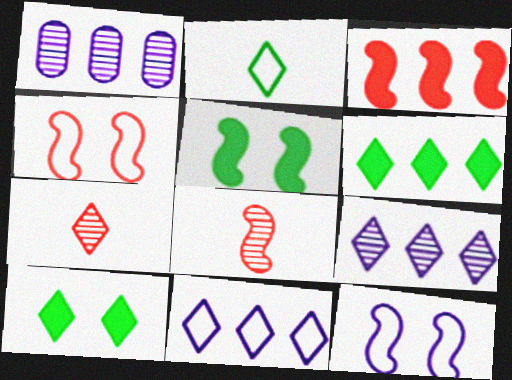[[3, 4, 8], 
[7, 10, 11]]